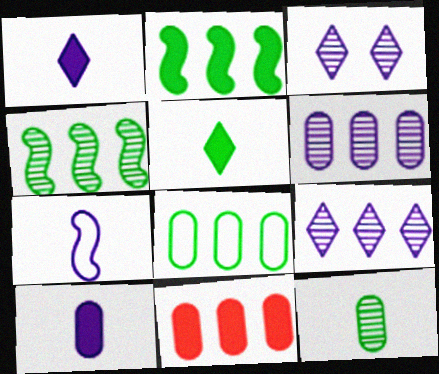[[6, 8, 11]]